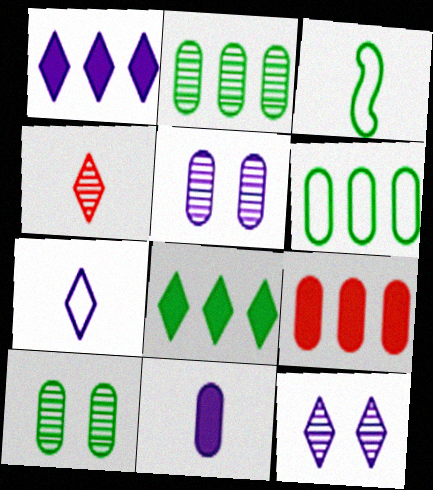[[1, 7, 12], 
[3, 4, 11], 
[3, 8, 10], 
[3, 9, 12]]